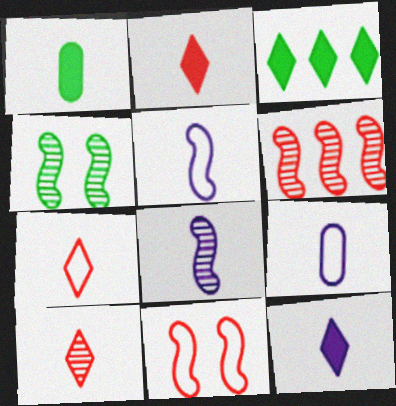[[1, 5, 10], 
[1, 7, 8], 
[2, 7, 10], 
[4, 6, 8], 
[8, 9, 12]]